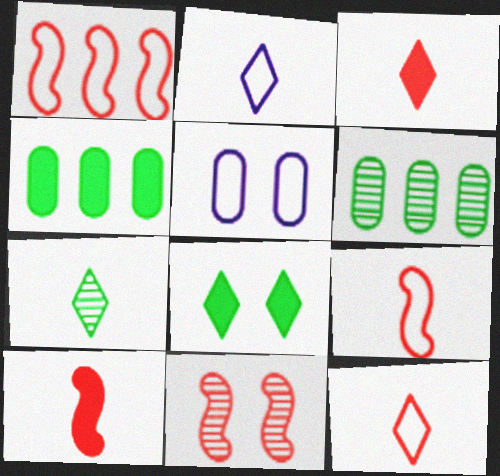[[1, 10, 11], 
[2, 3, 7], 
[2, 4, 11], 
[5, 8, 11]]